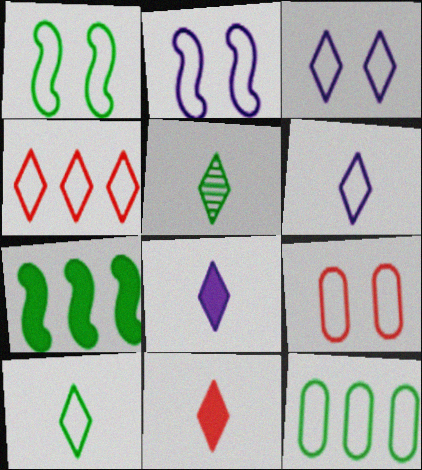[[1, 3, 9], 
[1, 10, 12], 
[3, 4, 10], 
[5, 6, 11]]